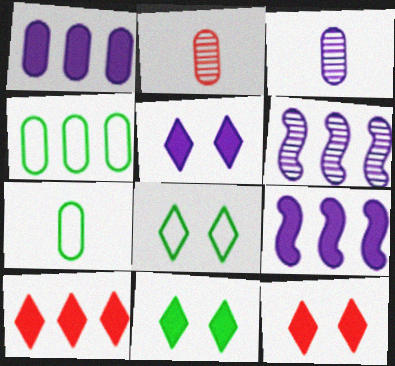[[2, 8, 9], 
[4, 6, 10], 
[5, 11, 12], 
[6, 7, 12]]